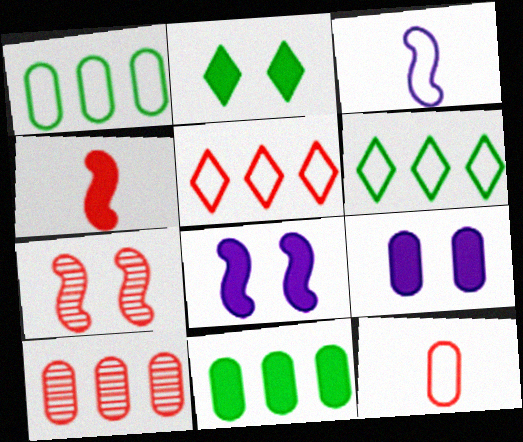[[2, 3, 10]]